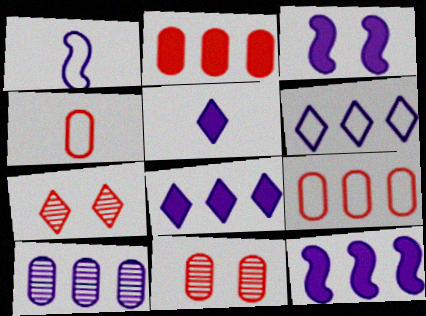[[2, 4, 11], 
[6, 10, 12]]